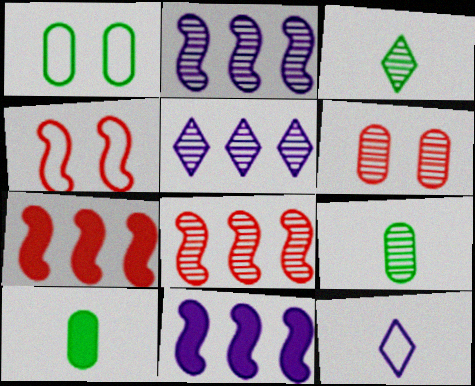[[2, 3, 6], 
[4, 5, 10]]